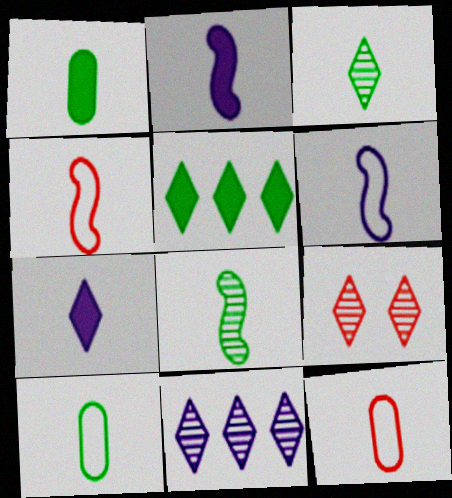[[2, 3, 12], 
[2, 4, 8], 
[3, 9, 11], 
[7, 8, 12]]